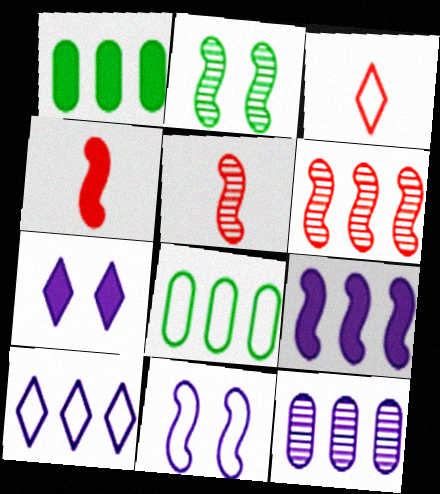[[1, 4, 7], 
[1, 6, 10], 
[3, 8, 11], 
[5, 7, 8], 
[9, 10, 12]]